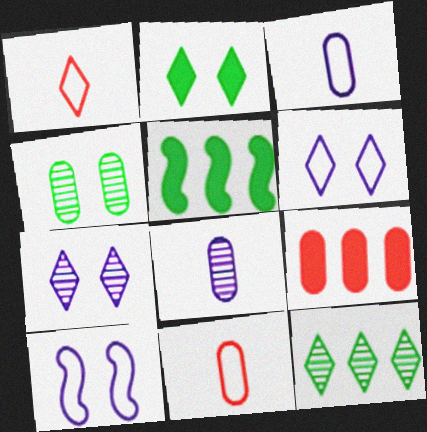[[3, 4, 9], 
[5, 7, 11]]